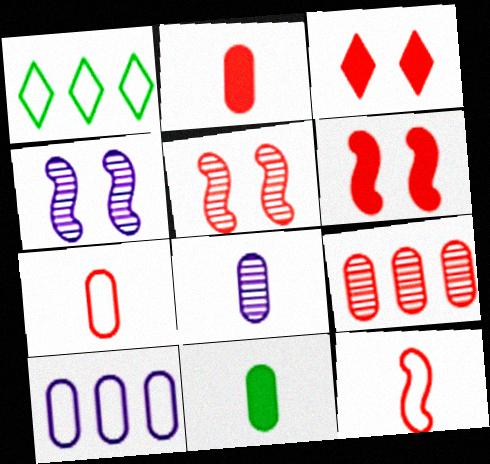[[1, 2, 4], 
[1, 6, 8], 
[3, 9, 12], 
[7, 8, 11]]